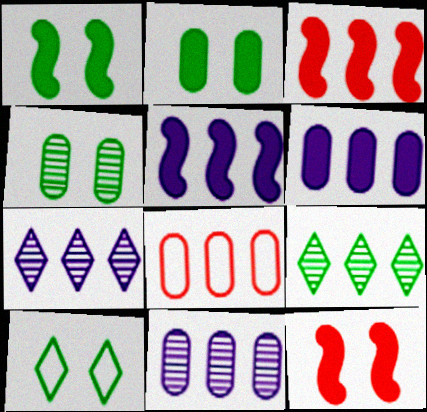[[1, 4, 10], 
[5, 8, 9]]